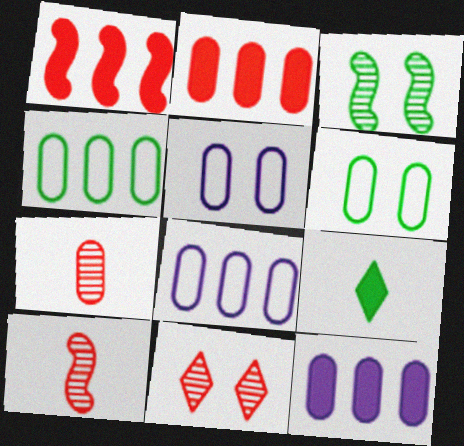[[3, 4, 9], 
[6, 7, 12]]